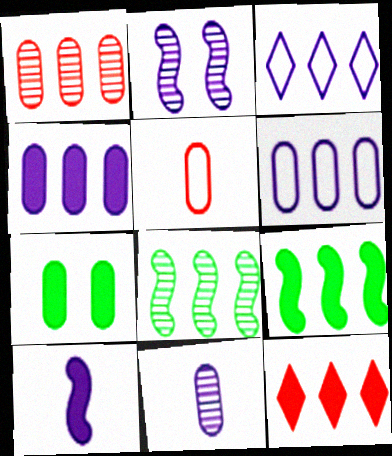[[1, 3, 9], 
[4, 9, 12], 
[6, 8, 12], 
[7, 10, 12]]